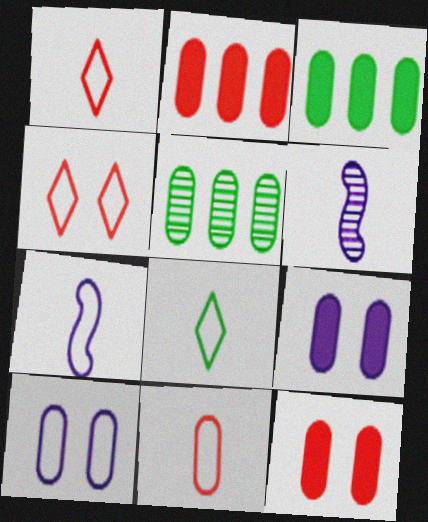[[3, 4, 6], 
[5, 9, 11], 
[7, 8, 11]]